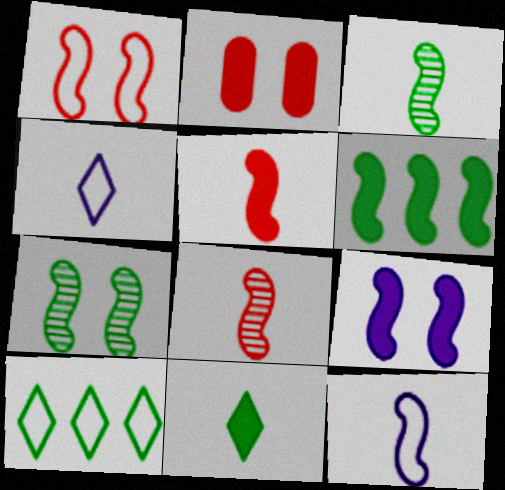[[1, 7, 9], 
[3, 5, 12], 
[5, 6, 9]]